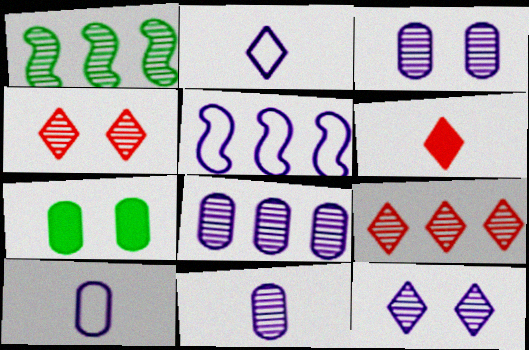[[1, 4, 11], 
[1, 8, 9], 
[3, 8, 11]]